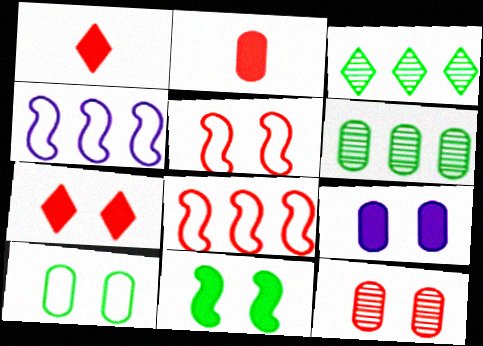[[1, 8, 12], 
[5, 7, 12], 
[7, 9, 11], 
[9, 10, 12]]